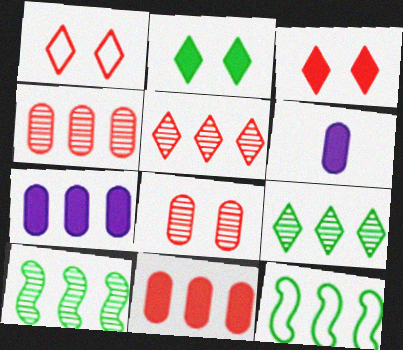[[1, 6, 10], 
[5, 7, 12]]